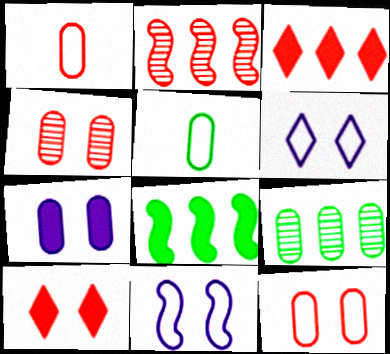[[1, 2, 10], 
[1, 7, 9]]